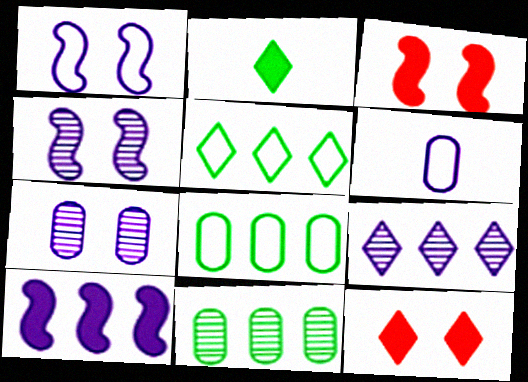[]